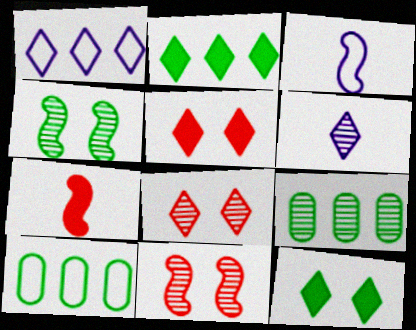[[3, 5, 9], 
[6, 9, 11]]